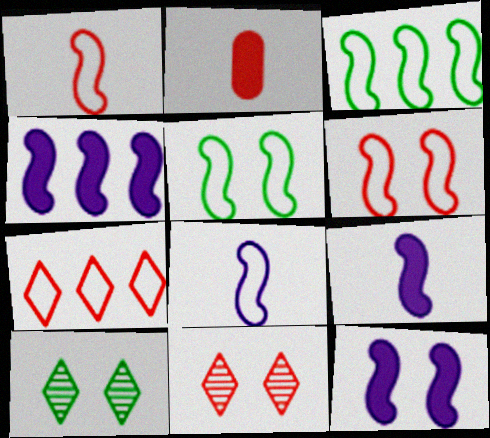[[3, 6, 8], 
[4, 9, 12]]